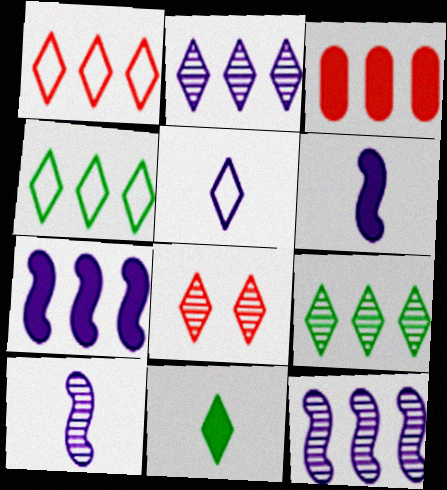[[3, 4, 12]]